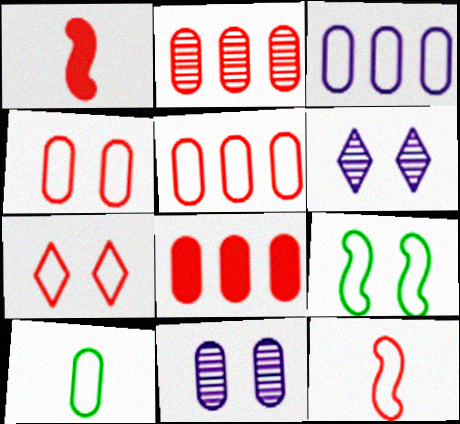[[1, 2, 7], 
[2, 5, 8], 
[3, 4, 10], 
[5, 7, 12], 
[8, 10, 11]]